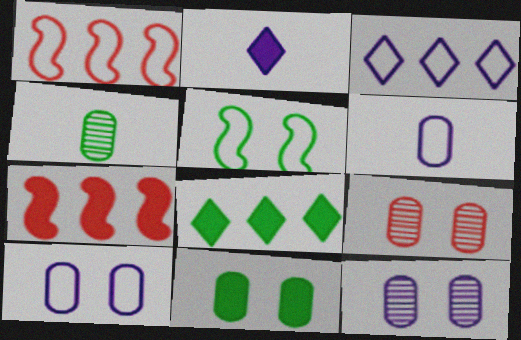[[2, 7, 11], 
[4, 5, 8], 
[9, 10, 11]]